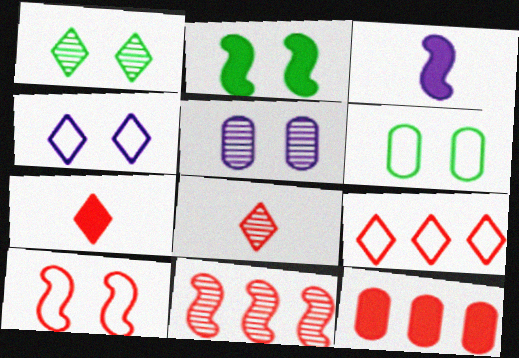[[1, 2, 6], 
[4, 6, 10], 
[8, 10, 12], 
[9, 11, 12]]